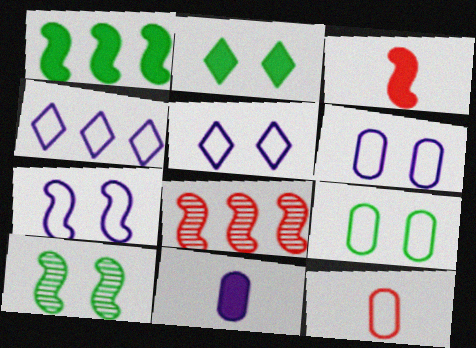[[2, 9, 10], 
[5, 6, 7]]